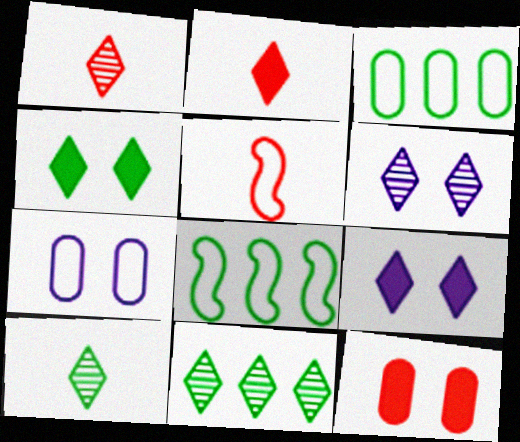[[1, 6, 11]]